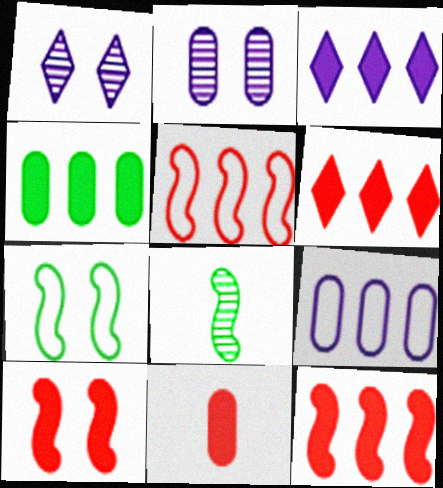[[3, 4, 12], 
[6, 10, 11]]